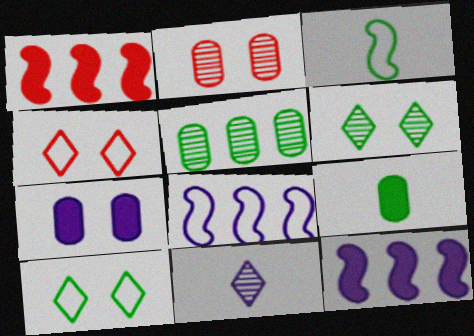[[7, 8, 11]]